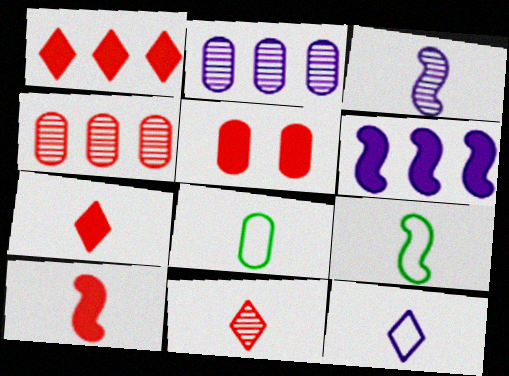[[1, 5, 10], 
[2, 5, 8], 
[3, 7, 8], 
[3, 9, 10]]